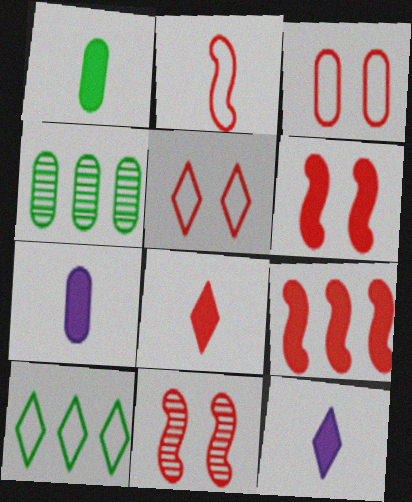[[2, 9, 11], 
[3, 4, 7], 
[7, 10, 11]]